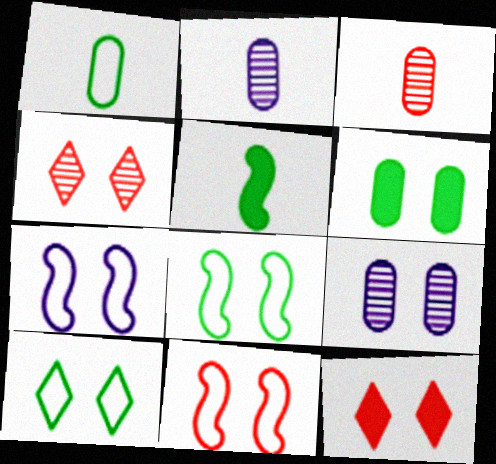[[4, 6, 7], 
[7, 8, 11], 
[8, 9, 12]]